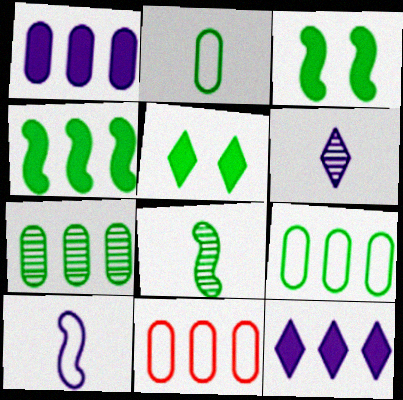[[1, 7, 11], 
[3, 6, 11], 
[5, 8, 9]]